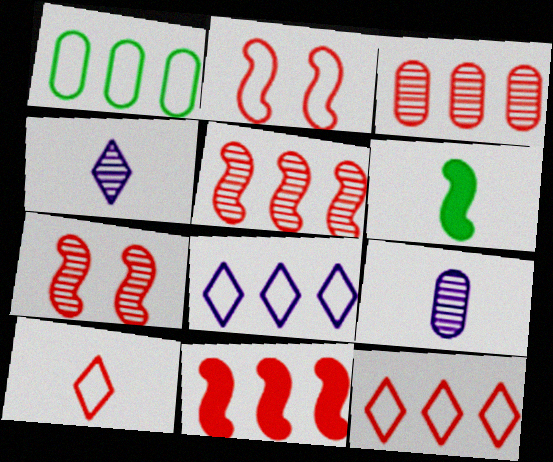[[3, 11, 12], 
[6, 9, 10]]